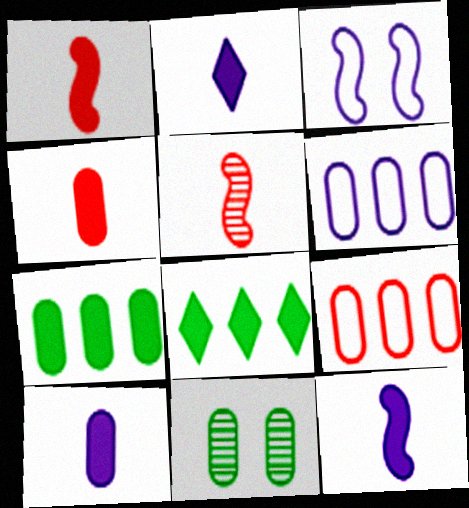[[2, 10, 12], 
[4, 6, 11], 
[9, 10, 11]]